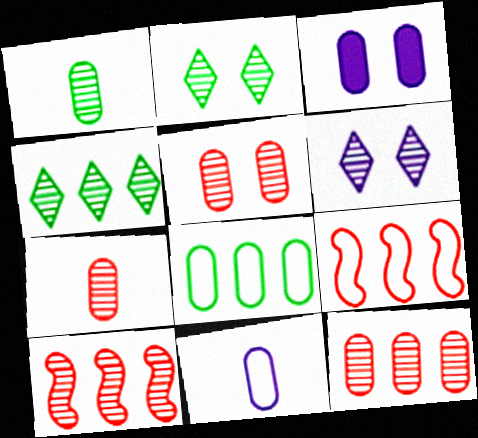[[1, 6, 10], 
[3, 7, 8], 
[5, 7, 12]]